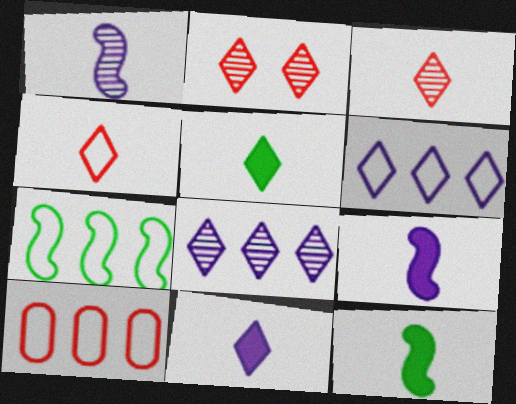[[2, 5, 6], 
[6, 7, 10]]